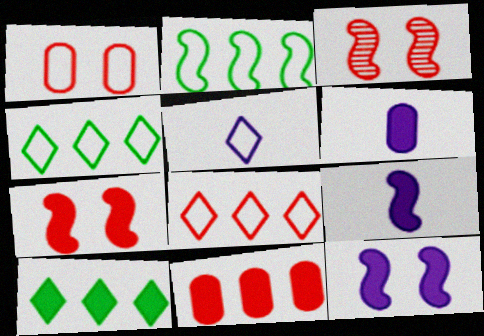[[1, 2, 5], 
[2, 3, 9], 
[3, 4, 6], 
[6, 7, 10]]